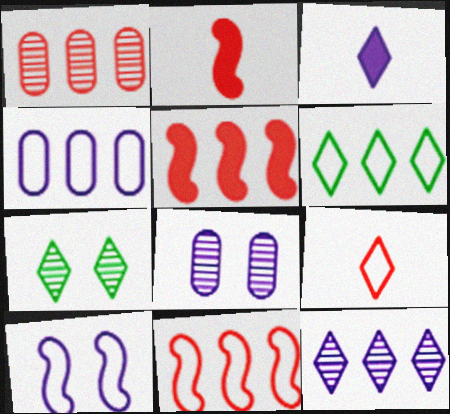[[2, 4, 7], 
[2, 6, 8], 
[4, 6, 11]]